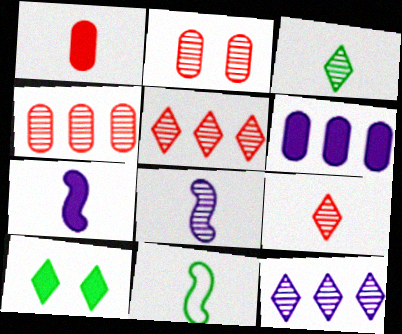[]